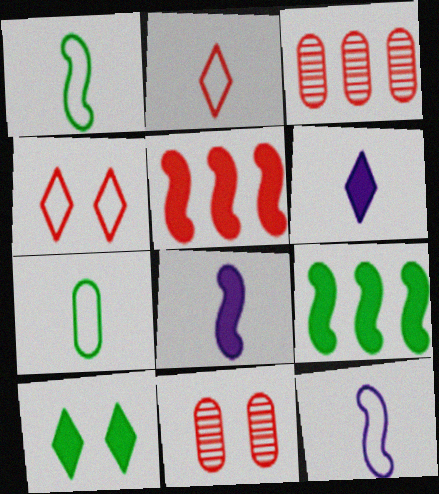[[2, 5, 11], 
[2, 7, 12], 
[3, 10, 12]]